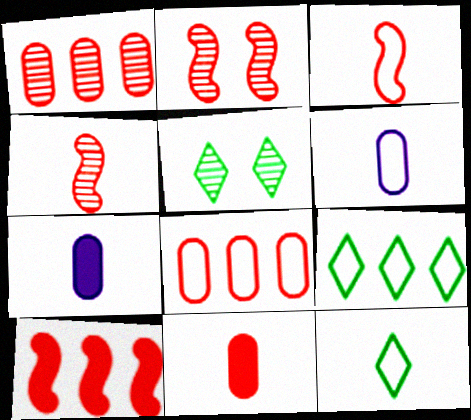[[2, 3, 10], 
[2, 7, 9], 
[3, 6, 12], 
[4, 7, 12], 
[5, 6, 10]]